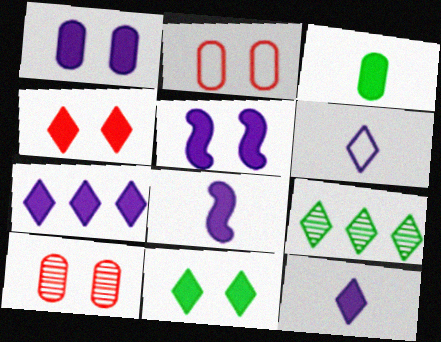[[1, 7, 8], 
[2, 8, 9], 
[4, 6, 9]]